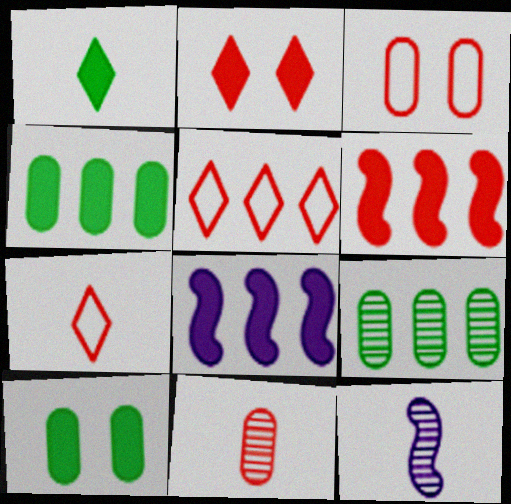[[5, 8, 9], 
[5, 10, 12]]